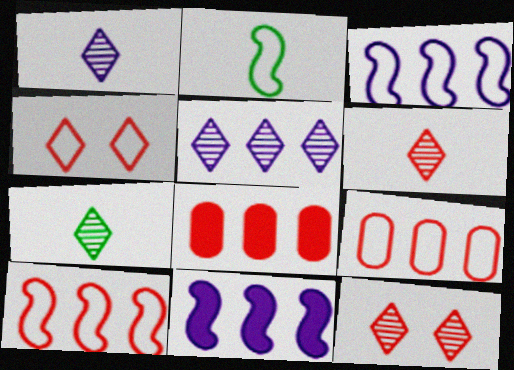[[1, 6, 7], 
[5, 7, 12]]